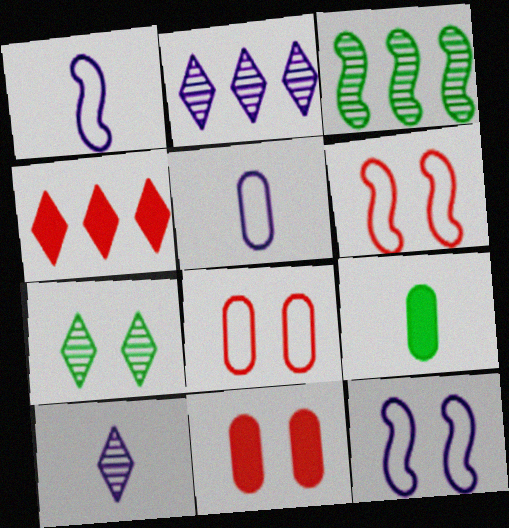[[2, 6, 9], 
[7, 11, 12]]